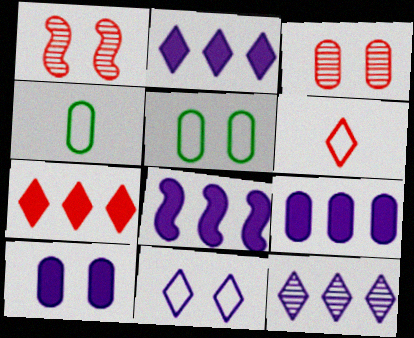[[1, 2, 4], 
[2, 8, 9], 
[3, 4, 9], 
[3, 5, 10]]